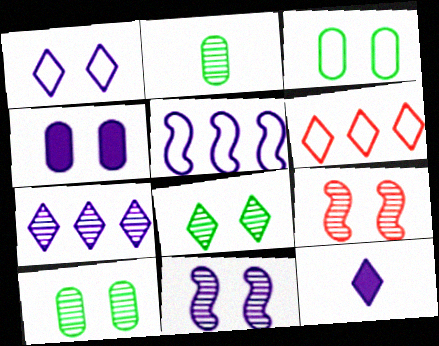[[1, 4, 11], 
[1, 7, 12], 
[2, 7, 9], 
[6, 8, 12]]